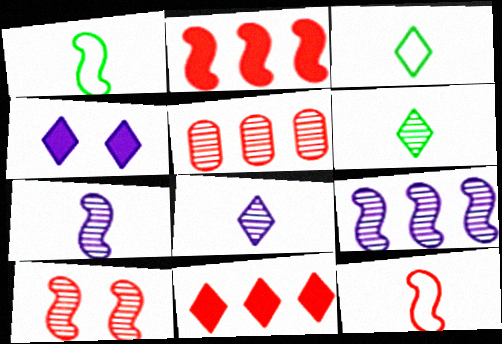[[1, 4, 5], 
[2, 10, 12]]